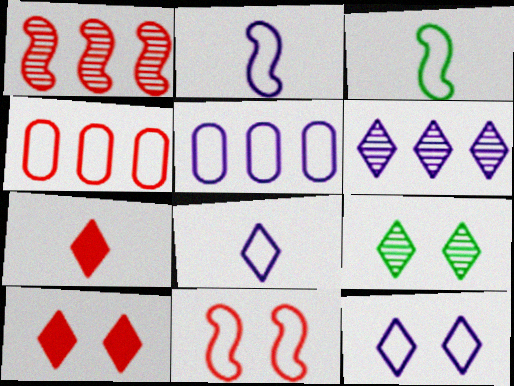[[2, 5, 12], 
[3, 4, 12], 
[9, 10, 12]]